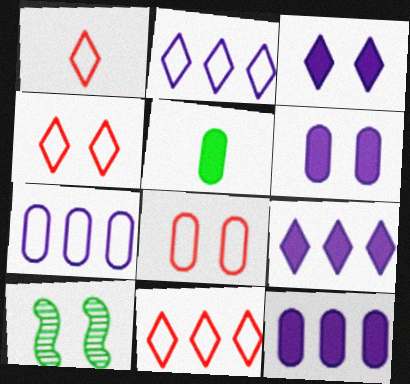[[1, 4, 11], 
[1, 10, 12], 
[3, 8, 10], 
[4, 6, 10]]